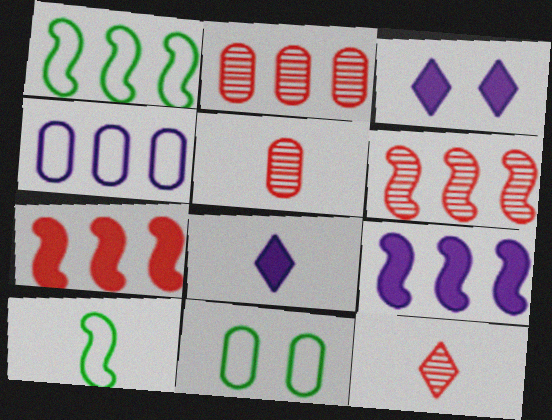[[1, 3, 5], 
[1, 6, 9], 
[2, 3, 10], 
[5, 8, 10], 
[6, 8, 11], 
[9, 11, 12]]